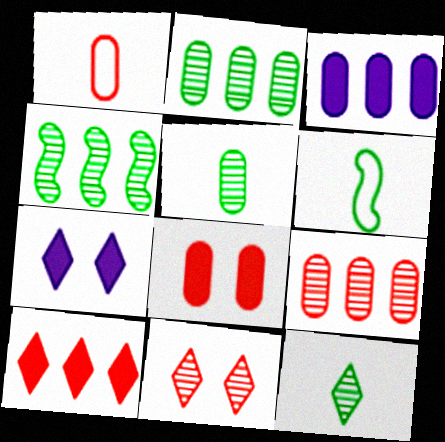[[1, 4, 7], 
[1, 8, 9], 
[3, 6, 11], 
[6, 7, 9]]